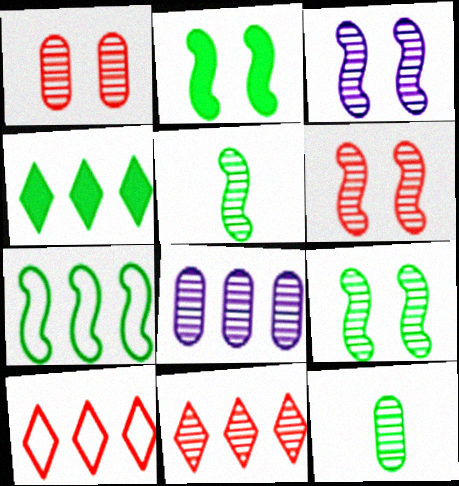[[1, 8, 12], 
[2, 5, 7], 
[3, 6, 9], 
[3, 11, 12]]